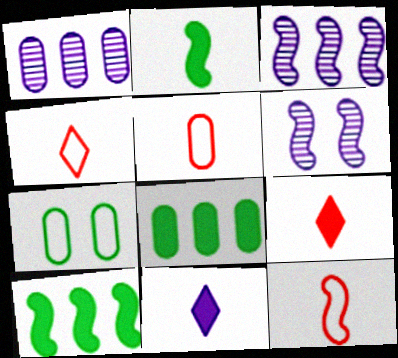[[3, 7, 9], 
[4, 5, 12], 
[4, 6, 8], 
[6, 10, 12]]